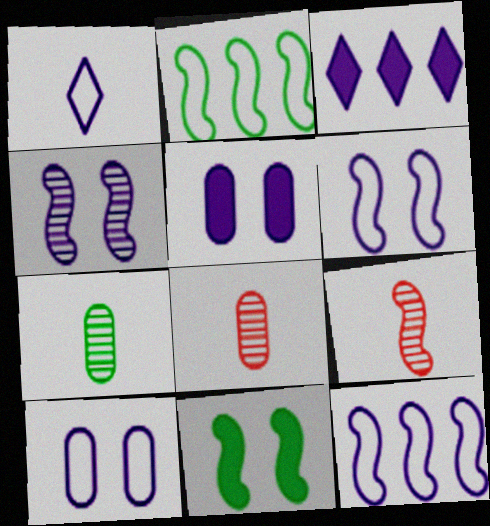[[1, 10, 12], 
[9, 11, 12]]